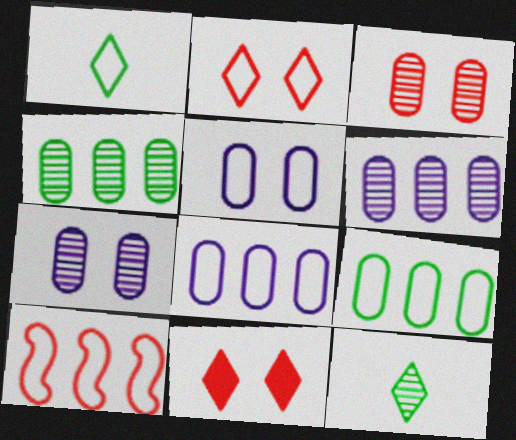[[1, 5, 10]]